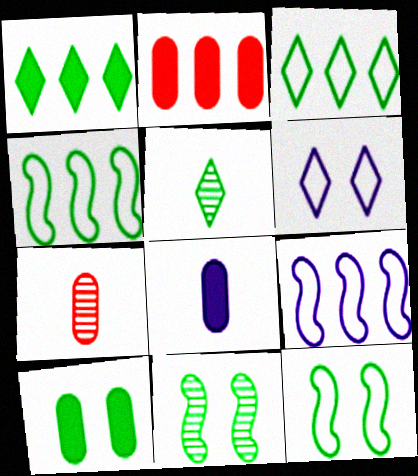[[2, 8, 10], 
[4, 5, 10]]